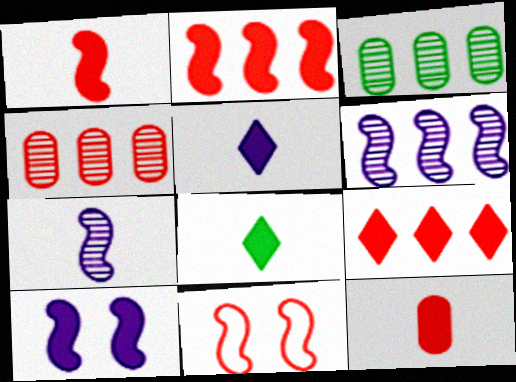[[3, 5, 11]]